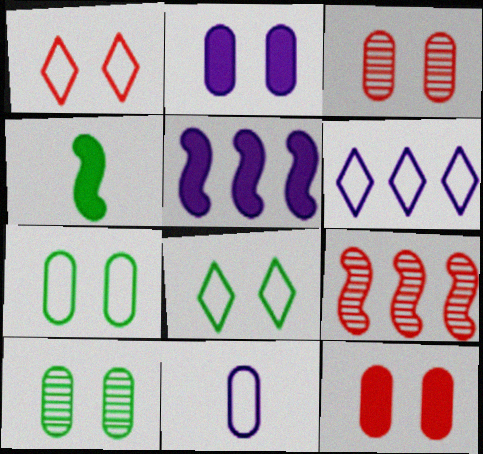[[2, 3, 7], 
[3, 4, 6]]